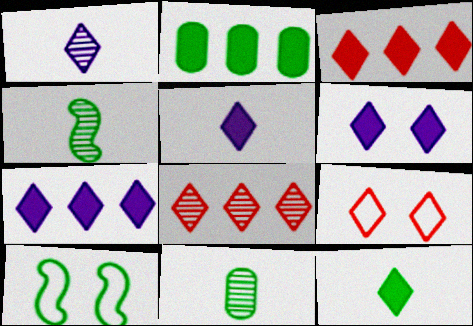[[3, 6, 12], 
[5, 6, 7]]